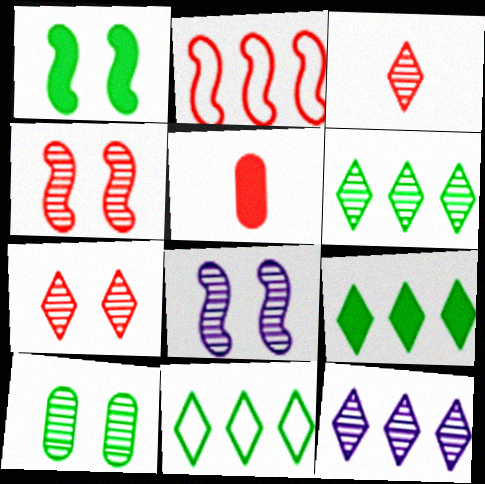[[2, 5, 7], 
[5, 8, 11], 
[6, 9, 11], 
[7, 8, 10]]